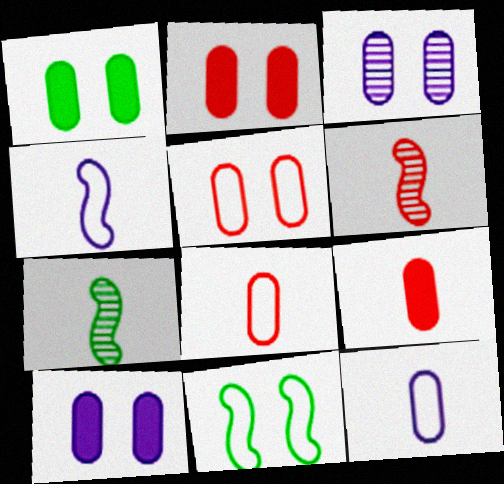[[1, 2, 10], 
[1, 3, 5]]